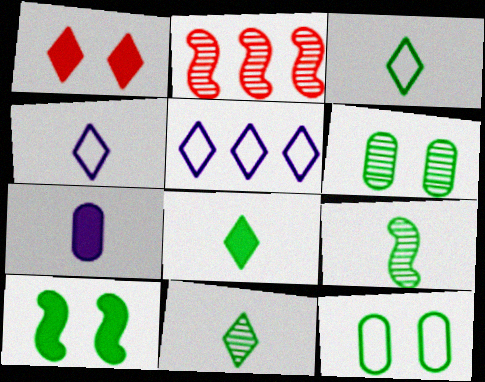[[1, 5, 11], 
[3, 8, 11]]